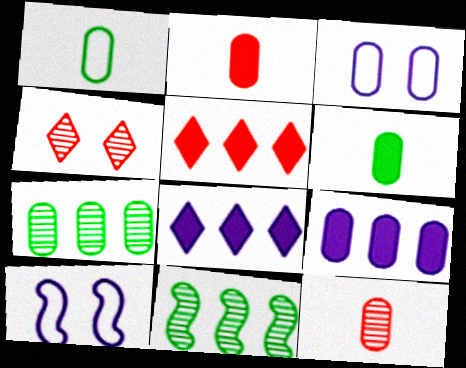[[2, 3, 7]]